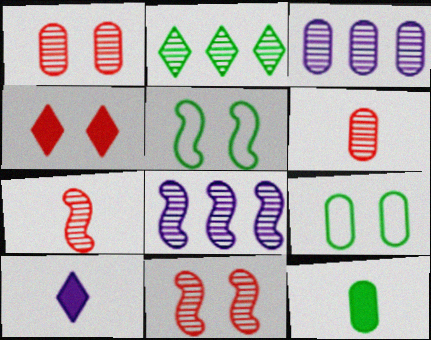[[2, 5, 12]]